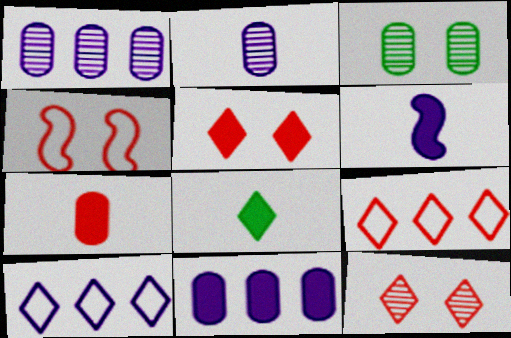[[1, 4, 8], 
[3, 6, 9], 
[6, 7, 8], 
[8, 10, 12]]